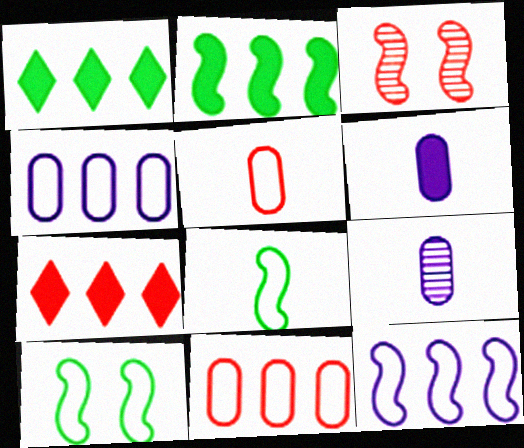[[3, 5, 7], 
[7, 9, 10]]